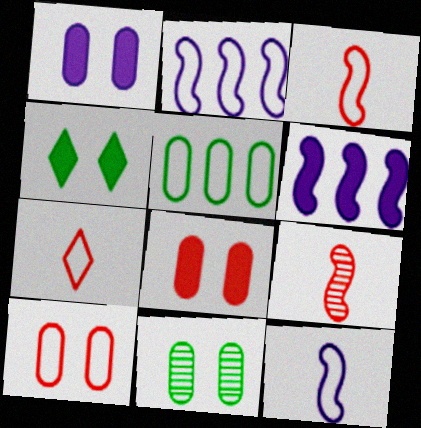[[1, 10, 11], 
[6, 7, 11]]